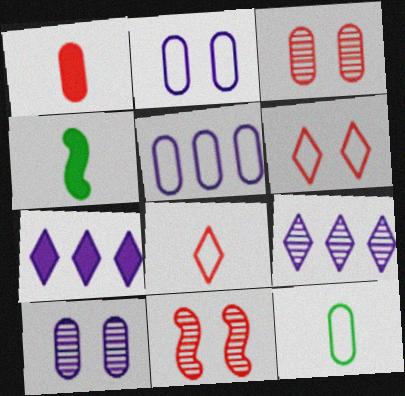[[7, 11, 12]]